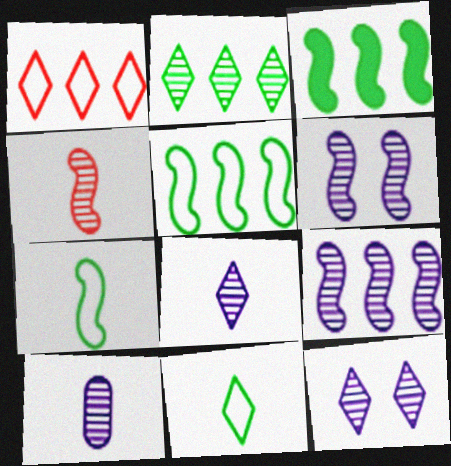[[9, 10, 12]]